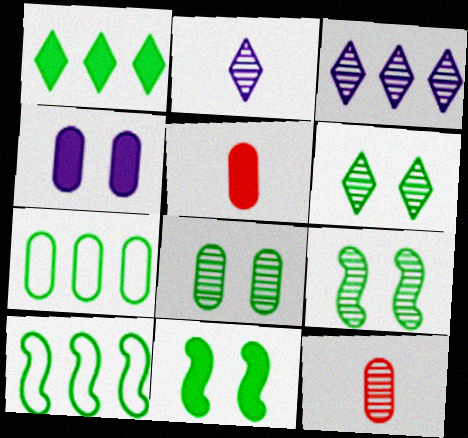[[3, 9, 12], 
[4, 7, 12], 
[6, 8, 9]]